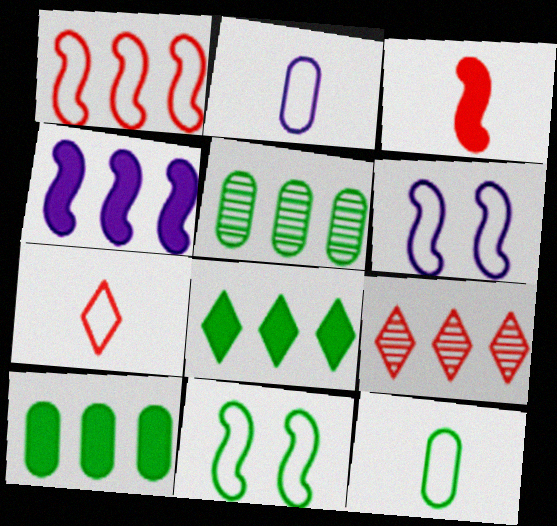[]